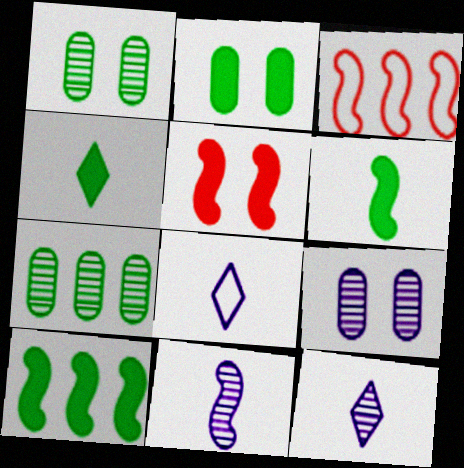[[2, 3, 12], 
[2, 4, 10], 
[3, 4, 9], 
[5, 7, 8]]